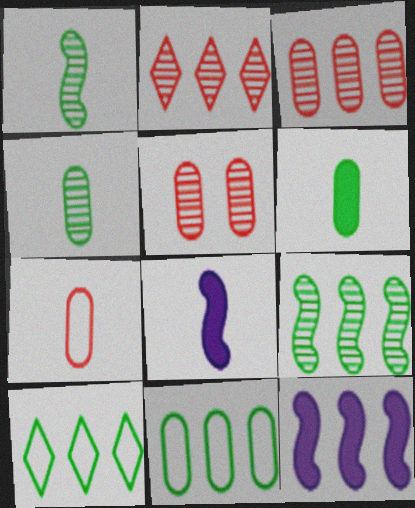[[2, 11, 12], 
[3, 10, 12], 
[5, 8, 10]]